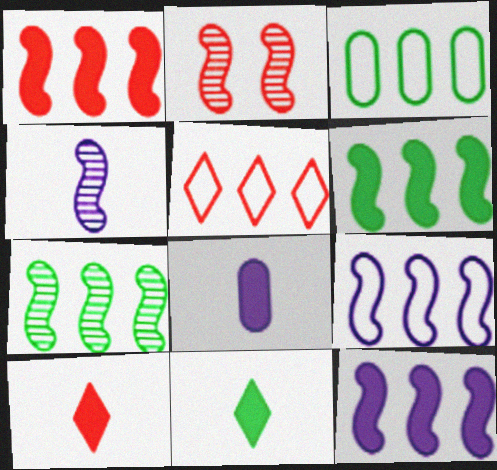[[1, 6, 12], 
[1, 7, 9], 
[2, 4, 7], 
[3, 5, 9]]